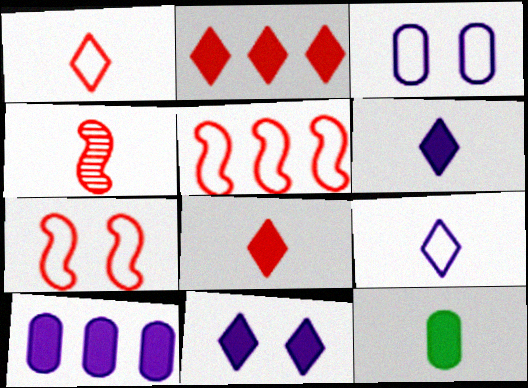[[4, 9, 12]]